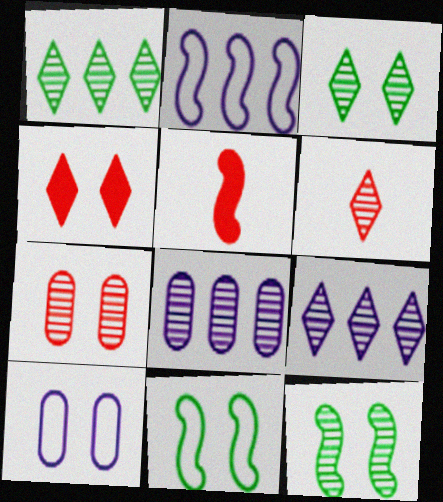[[1, 5, 10], 
[2, 5, 12], 
[3, 6, 9], 
[4, 10, 12], 
[6, 8, 12]]